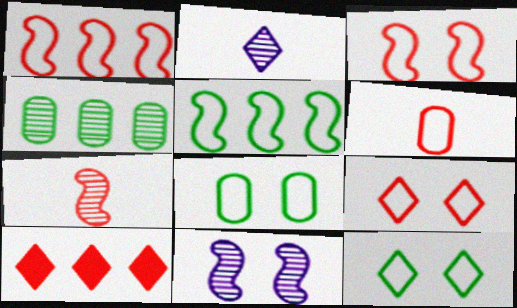[[1, 6, 9], 
[2, 10, 12]]